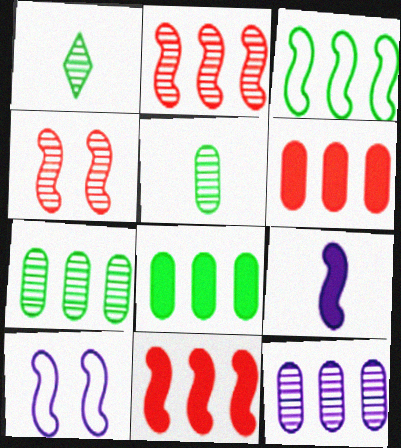[[1, 4, 12], 
[1, 6, 10], 
[3, 4, 9]]